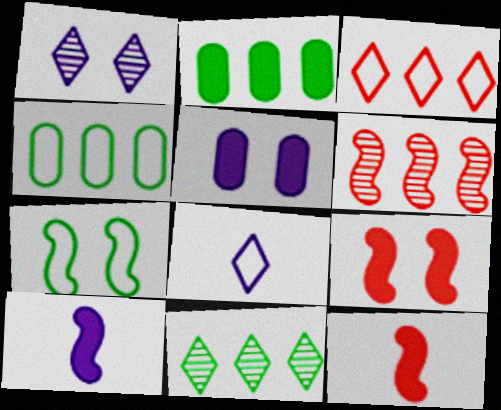[[1, 4, 12], 
[6, 7, 10]]